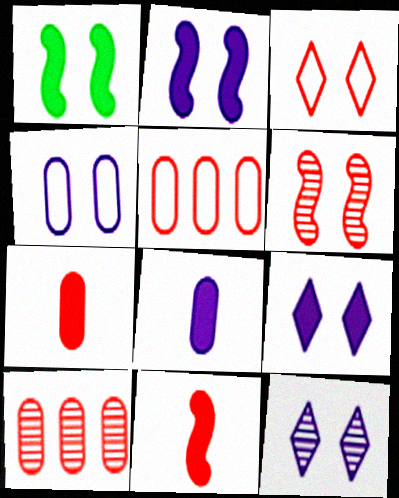[[2, 4, 12], 
[3, 10, 11]]